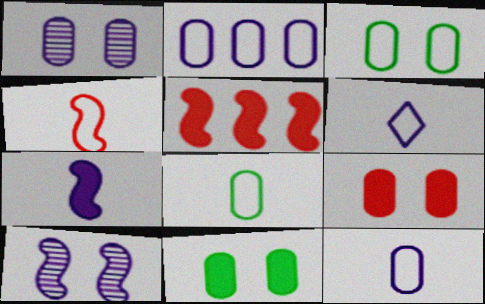[[1, 3, 9], 
[4, 6, 8]]